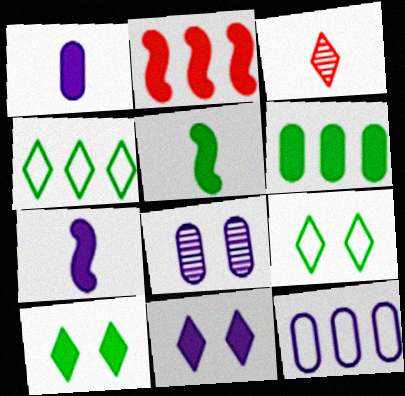[[1, 2, 10], 
[1, 8, 12], 
[3, 4, 11], 
[5, 6, 10]]